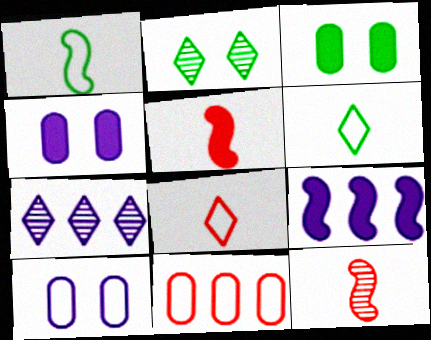[]